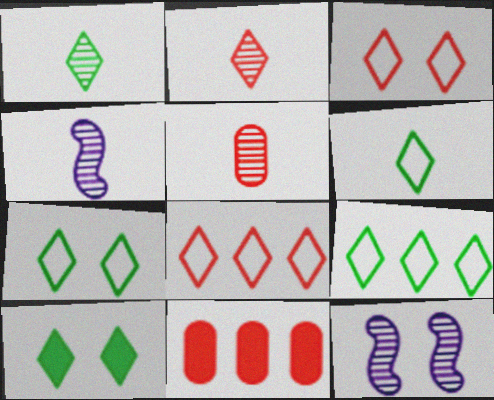[[1, 4, 5], 
[1, 9, 10], 
[4, 7, 11], 
[6, 7, 9], 
[6, 11, 12]]